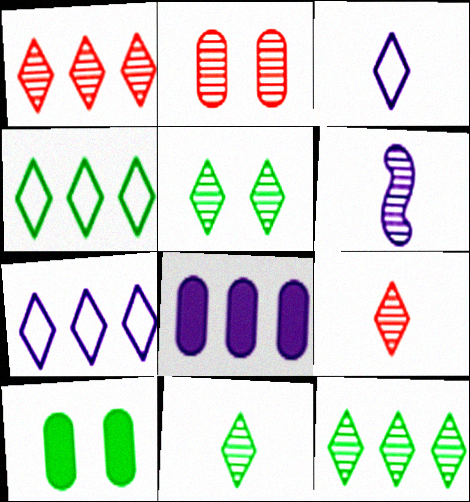[[2, 6, 12], 
[5, 11, 12]]